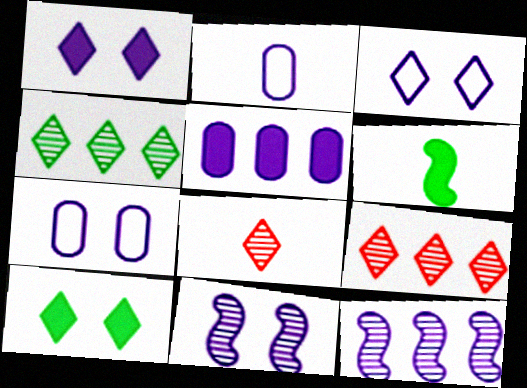[[1, 2, 12], 
[1, 7, 11], 
[2, 6, 8], 
[6, 7, 9]]